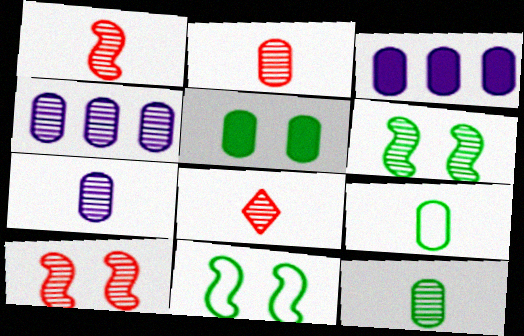[[1, 2, 8], 
[2, 7, 12], 
[3, 8, 11], 
[4, 6, 8]]